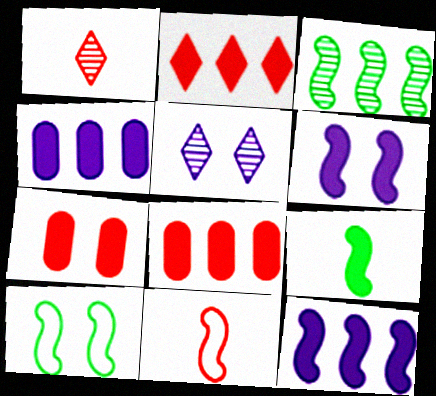[[1, 4, 10], 
[3, 6, 11], 
[3, 9, 10], 
[5, 7, 10]]